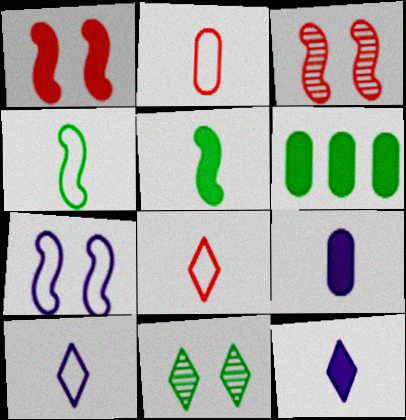[[1, 6, 12], 
[2, 4, 10], 
[3, 6, 10], 
[4, 6, 11]]